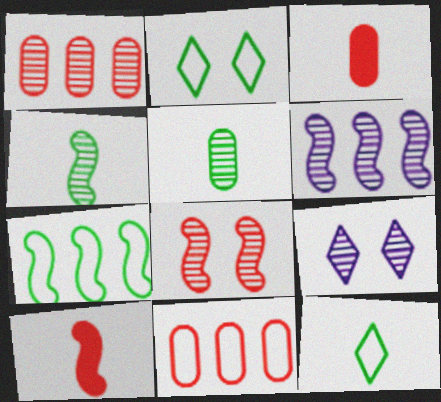[[1, 4, 9], 
[2, 3, 6], 
[3, 7, 9], 
[4, 6, 8]]